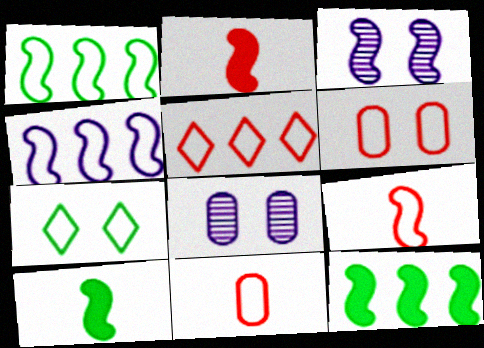[[1, 2, 3], 
[3, 9, 12], 
[4, 7, 11], 
[5, 6, 9], 
[5, 8, 10]]